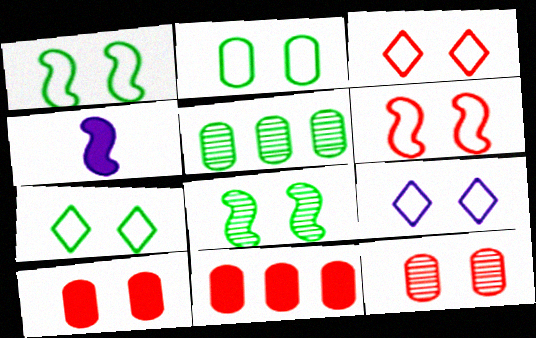[[1, 2, 7], 
[2, 6, 9], 
[3, 4, 5], 
[3, 7, 9], 
[8, 9, 10]]